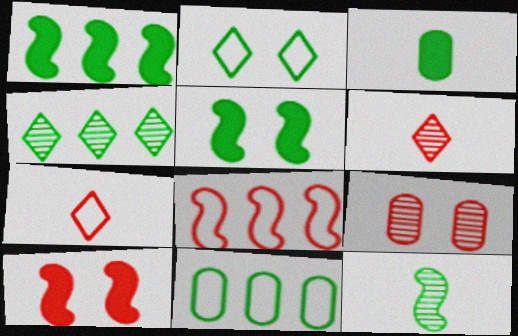[[1, 4, 11]]